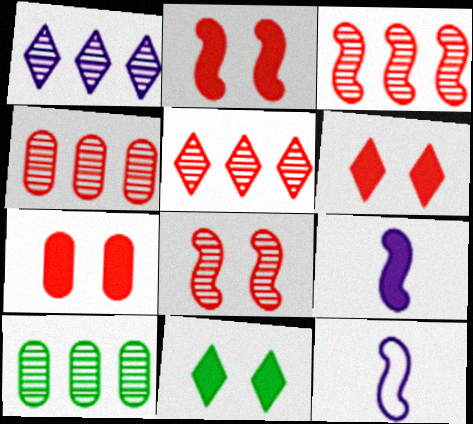[[1, 3, 10], 
[2, 6, 7], 
[3, 4, 5], 
[4, 11, 12], 
[6, 10, 12]]